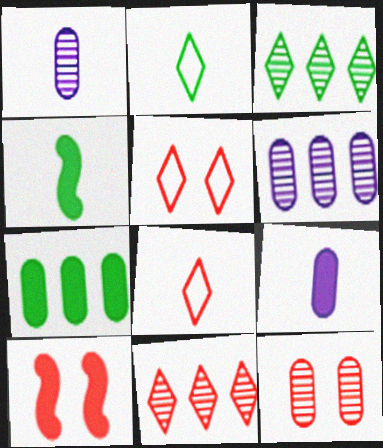[[1, 4, 8], 
[2, 6, 10], 
[4, 5, 6], 
[5, 10, 12]]